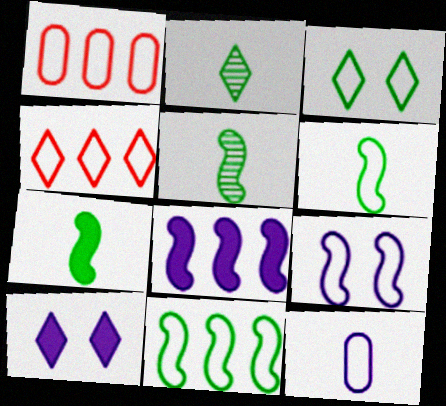[[1, 5, 10], 
[2, 4, 10], 
[5, 6, 7]]